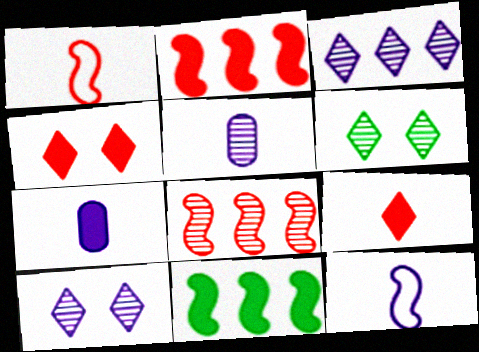[[4, 7, 11], 
[5, 6, 8]]